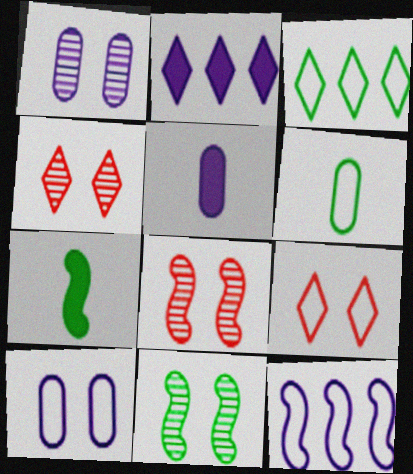[[1, 4, 11], 
[2, 6, 8], 
[3, 5, 8], 
[6, 9, 12], 
[7, 8, 12]]